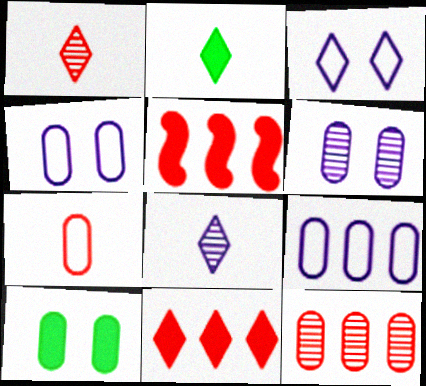[]